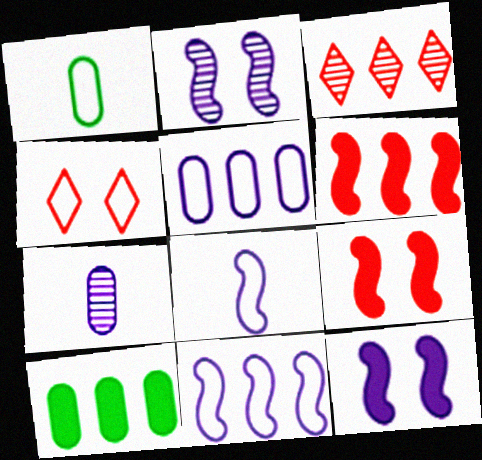[[1, 3, 12], 
[1, 4, 11], 
[3, 10, 11]]